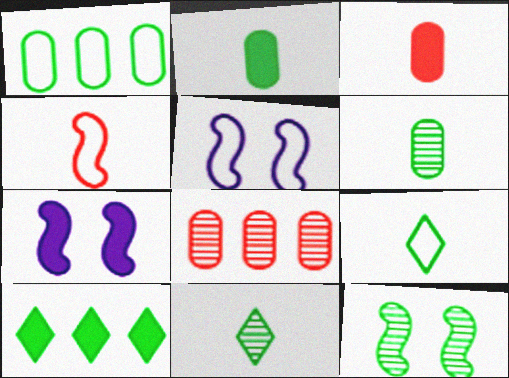[[3, 7, 10], 
[7, 8, 9]]